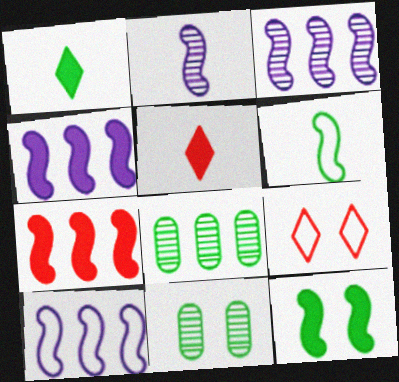[[3, 4, 10], 
[5, 10, 11]]